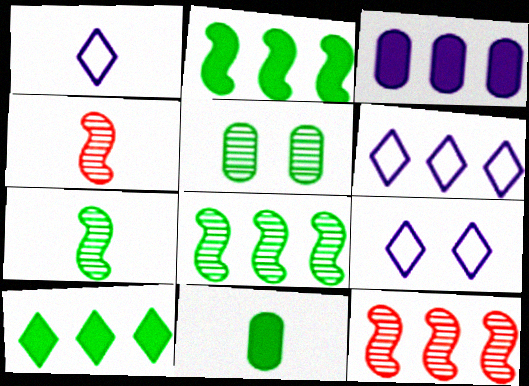[[1, 4, 11], 
[1, 6, 9], 
[9, 11, 12]]